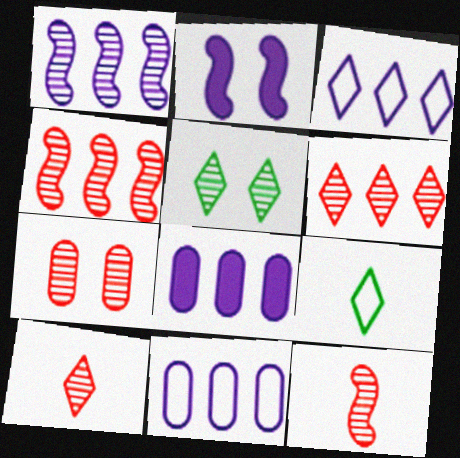[[1, 3, 8], 
[4, 7, 10], 
[6, 7, 12]]